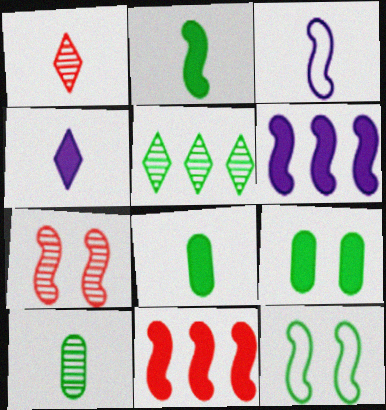[[1, 3, 8], 
[4, 9, 11], 
[5, 8, 12]]